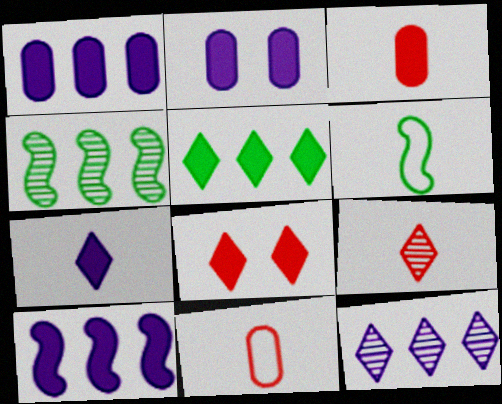[[2, 7, 10], 
[5, 7, 8]]